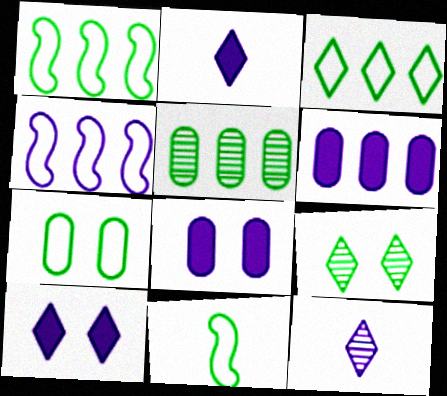[[3, 7, 11], 
[4, 8, 12]]